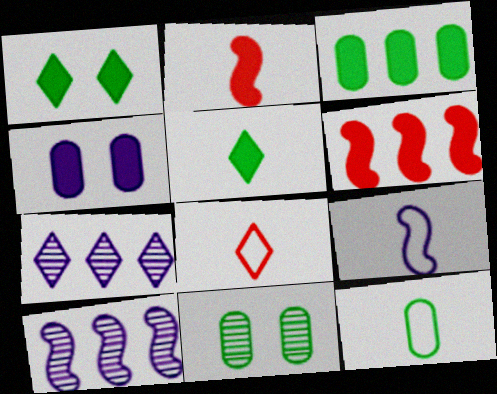[[1, 7, 8], 
[3, 11, 12], 
[4, 5, 6], 
[4, 7, 9], 
[8, 9, 12]]